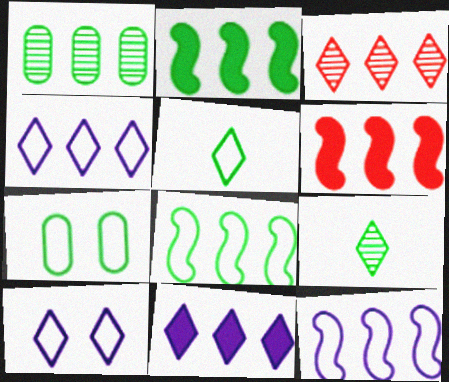[[1, 4, 6], 
[2, 7, 9], 
[5, 7, 8]]